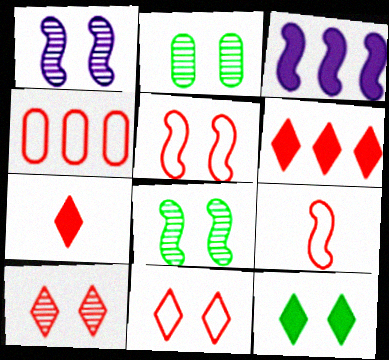[[1, 2, 10], 
[3, 8, 9], 
[4, 9, 11]]